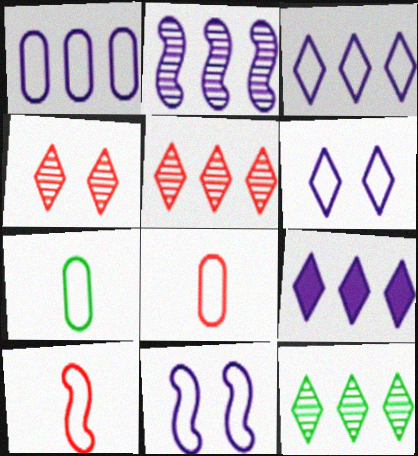[[1, 2, 9]]